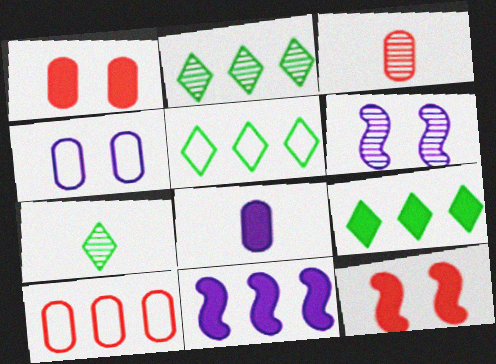[[1, 3, 10], 
[2, 3, 6], 
[2, 5, 9], 
[2, 10, 11], 
[8, 9, 12]]